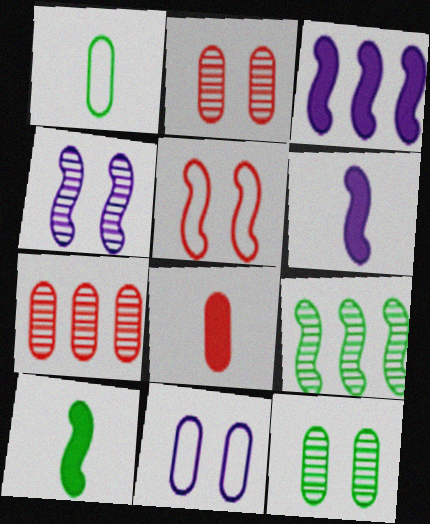[[5, 6, 9]]